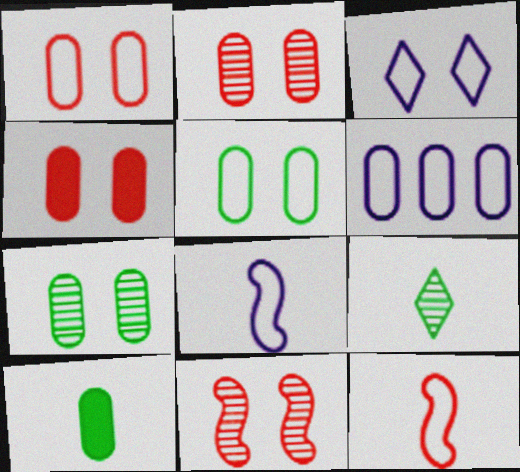[[1, 2, 4], 
[2, 6, 10], 
[3, 6, 8]]